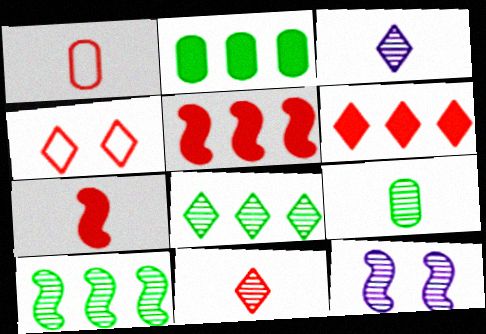[[1, 7, 11], 
[4, 6, 11]]